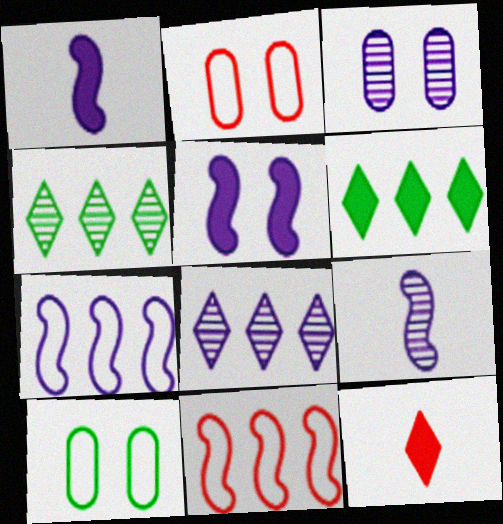[[1, 2, 4], 
[2, 6, 9], 
[3, 8, 9], 
[5, 7, 9]]